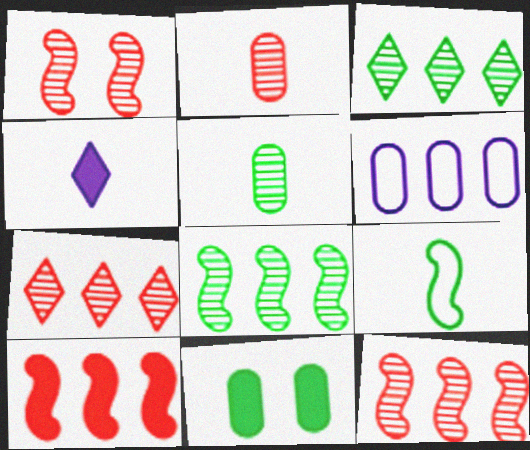[[1, 2, 7], 
[2, 4, 9], 
[2, 6, 11], 
[3, 6, 10], 
[3, 9, 11], 
[4, 10, 11]]